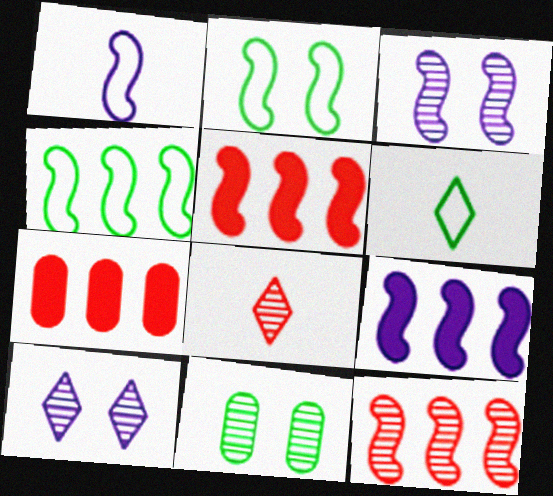[[1, 3, 9], 
[3, 6, 7], 
[4, 9, 12]]